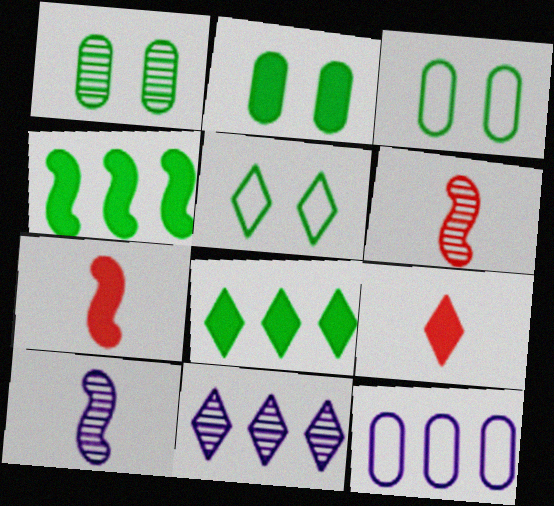[[1, 2, 3], 
[1, 6, 11], 
[3, 7, 11], 
[5, 9, 11]]